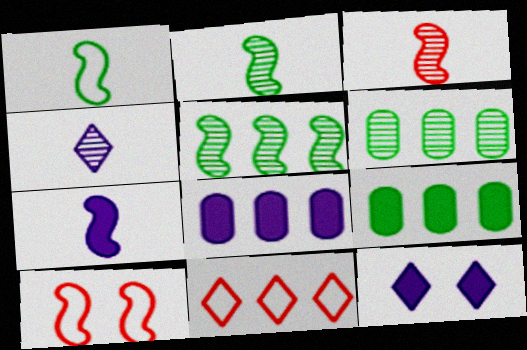[[1, 3, 7], 
[4, 9, 10], 
[5, 7, 10], 
[5, 8, 11], 
[7, 8, 12]]